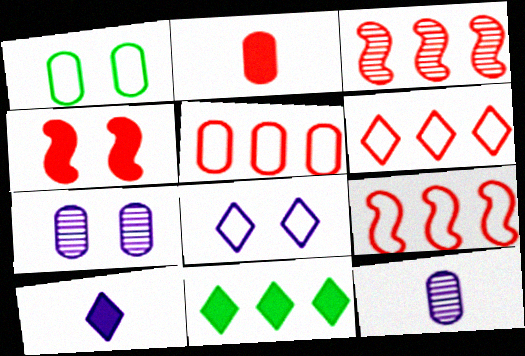[[1, 3, 10], 
[5, 6, 9]]